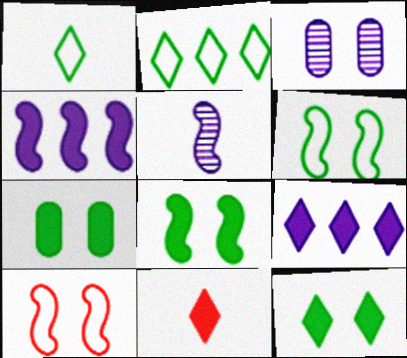[[3, 10, 12], 
[4, 7, 11], 
[7, 8, 12], 
[9, 11, 12]]